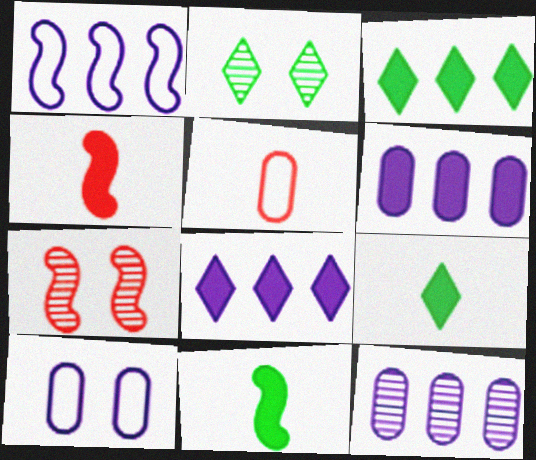[[1, 7, 11], 
[1, 8, 12]]